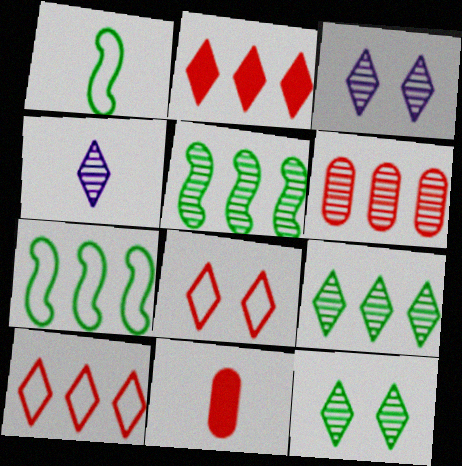[[1, 4, 11], 
[3, 7, 11]]